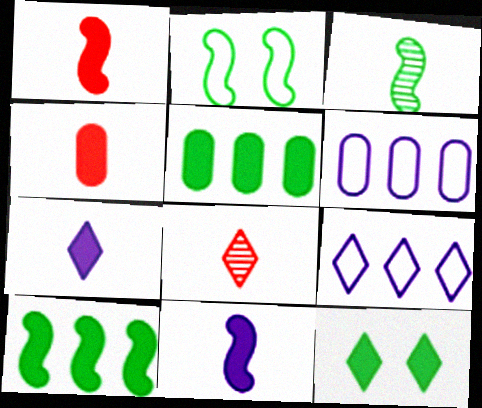[[2, 3, 10], 
[8, 9, 12]]